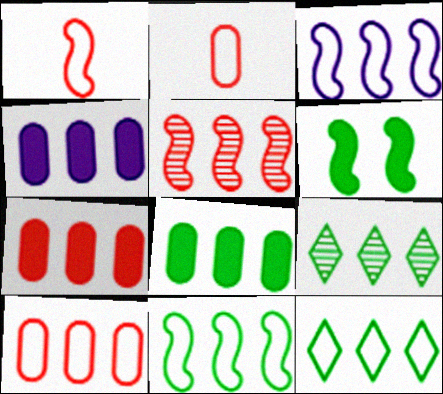[[3, 7, 9], 
[3, 10, 12], 
[4, 5, 12], 
[4, 7, 8], 
[8, 9, 11]]